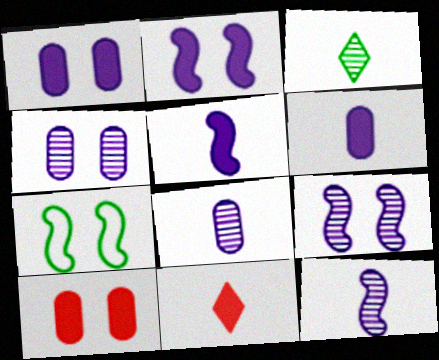[]